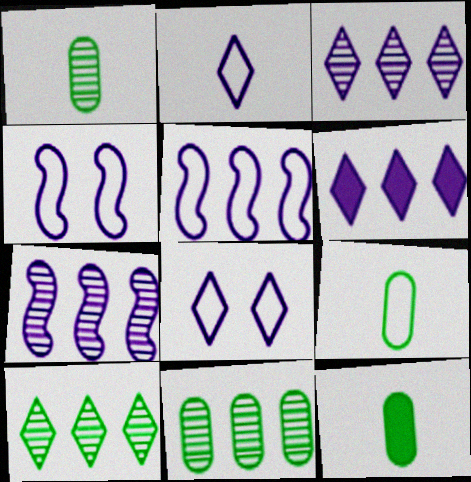[[1, 9, 12]]